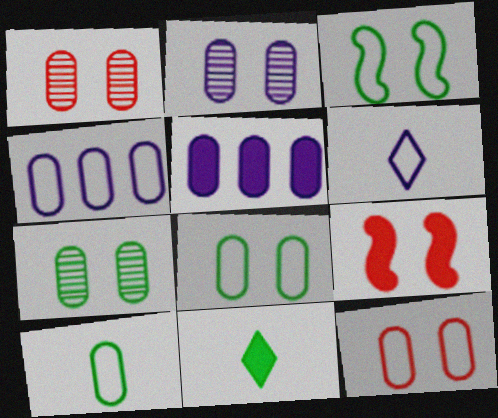[[1, 2, 7], 
[1, 5, 10], 
[4, 10, 12], 
[5, 9, 11]]